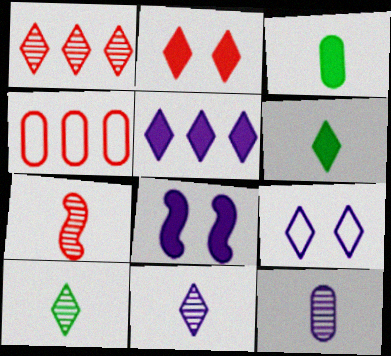[[1, 6, 9], 
[2, 4, 7], 
[2, 5, 6], 
[4, 8, 10], 
[5, 9, 11], 
[7, 10, 12]]